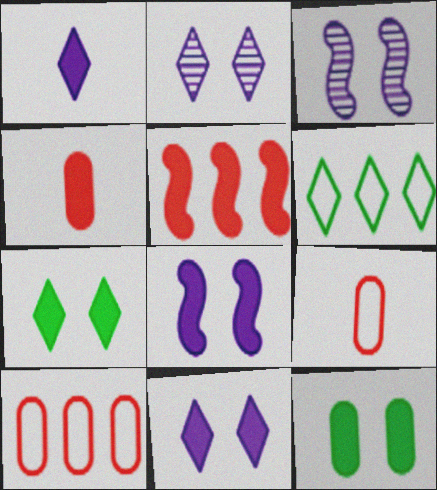[[1, 5, 12], 
[3, 4, 6]]